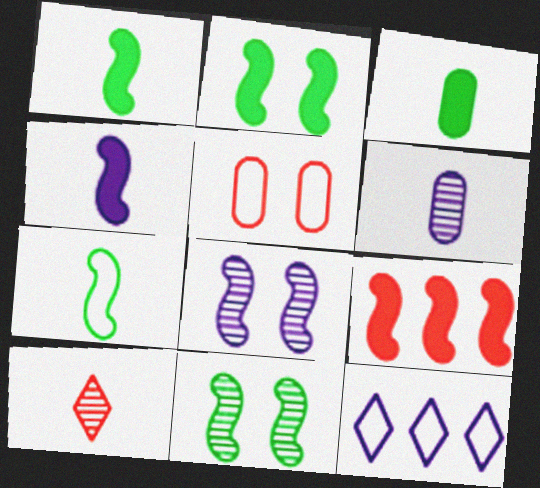[[2, 4, 9], 
[5, 7, 12], 
[5, 9, 10], 
[7, 8, 9]]